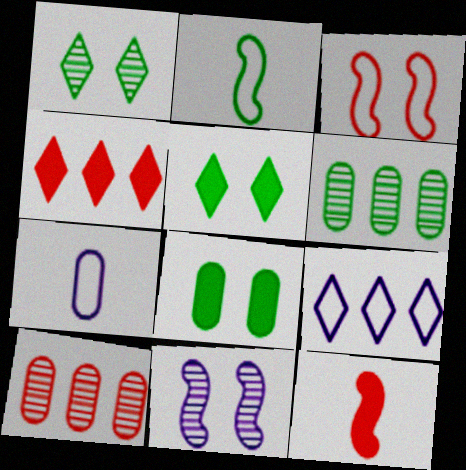[[2, 5, 6], 
[7, 8, 10]]